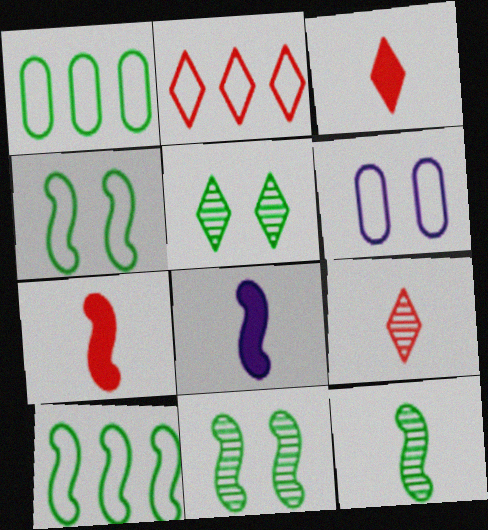[]